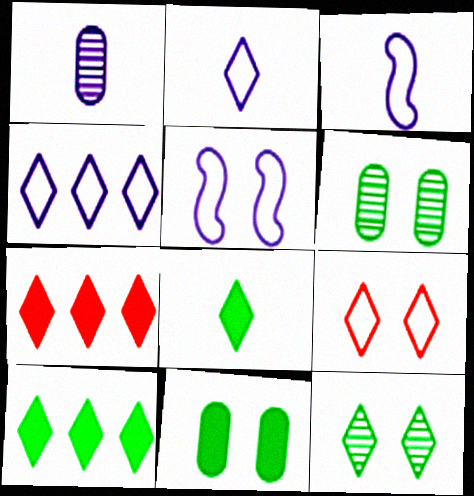[[2, 7, 12], 
[3, 6, 7]]